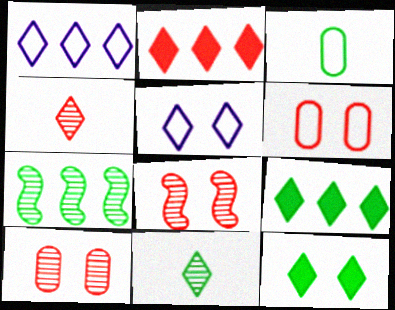[[1, 4, 12], 
[2, 5, 11], 
[3, 7, 12], 
[4, 5, 9]]